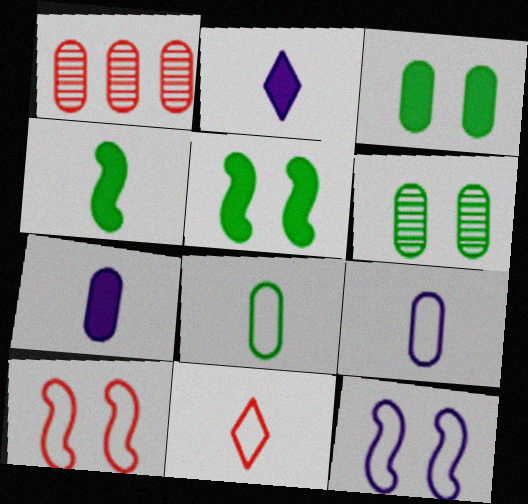[[1, 3, 9]]